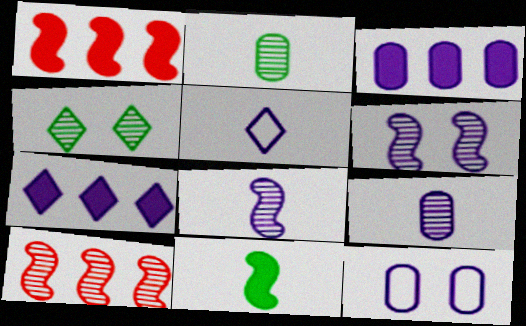[[3, 5, 6], 
[3, 9, 12], 
[4, 9, 10], 
[7, 8, 12]]